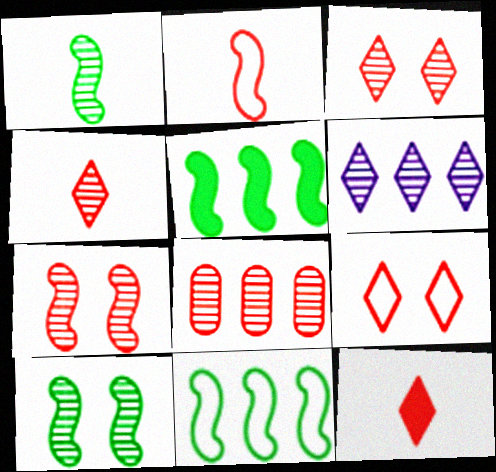[[4, 7, 8]]